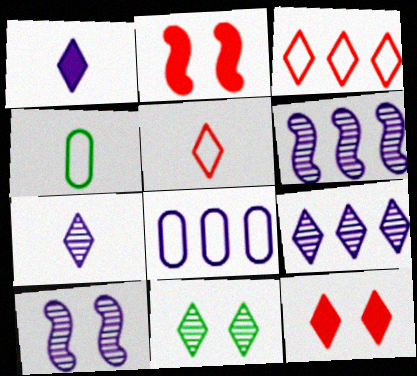[[1, 3, 11], 
[1, 8, 10], 
[2, 4, 9], 
[4, 6, 12]]